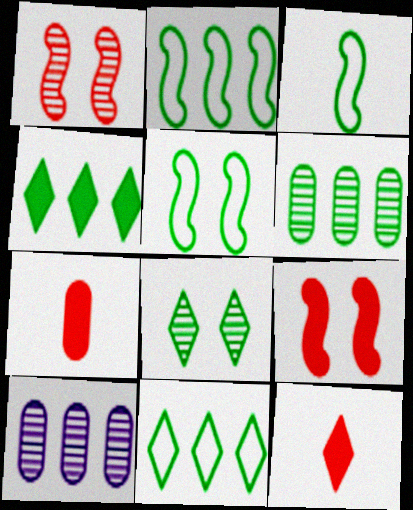[[2, 3, 5], 
[2, 4, 6], 
[5, 10, 12]]